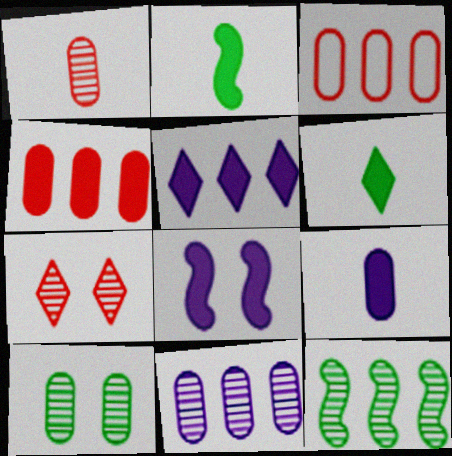[[1, 10, 11], 
[3, 5, 12], 
[3, 9, 10], 
[4, 6, 8], 
[5, 8, 9]]